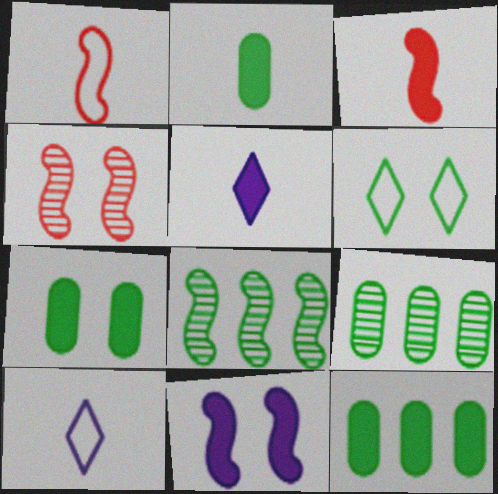[[1, 8, 11], 
[2, 3, 5], 
[2, 6, 8], 
[2, 7, 12], 
[4, 10, 12]]